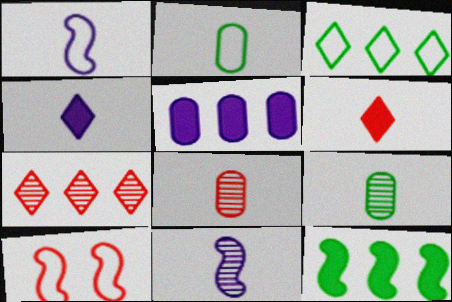[[1, 6, 9], 
[2, 6, 11], 
[10, 11, 12]]